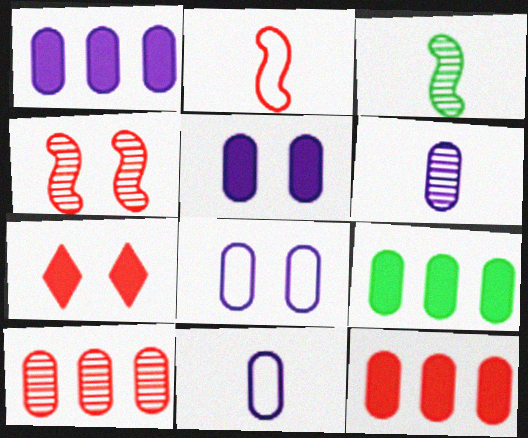[[1, 6, 8], 
[1, 9, 12], 
[2, 7, 10]]